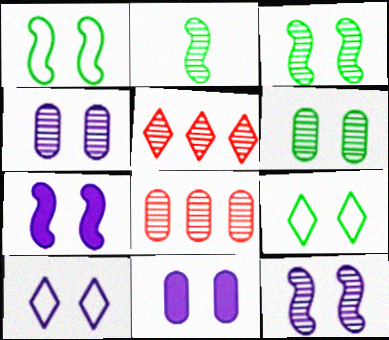[[2, 4, 5], 
[4, 7, 10], 
[10, 11, 12]]